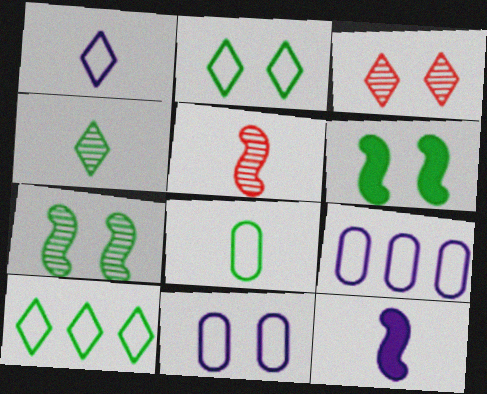[[3, 6, 11]]